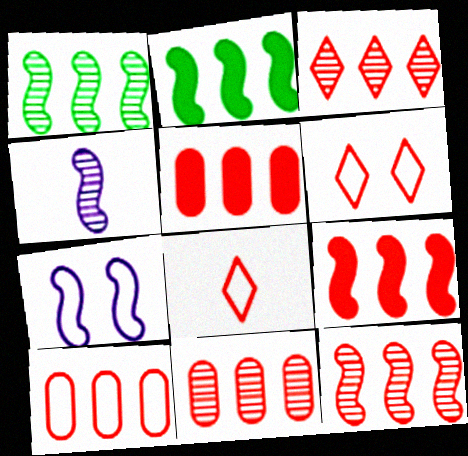[[3, 9, 10], 
[3, 11, 12], 
[5, 10, 11]]